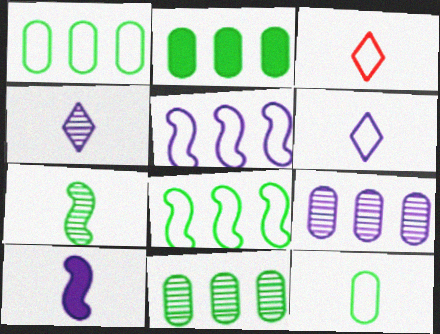[[1, 2, 11]]